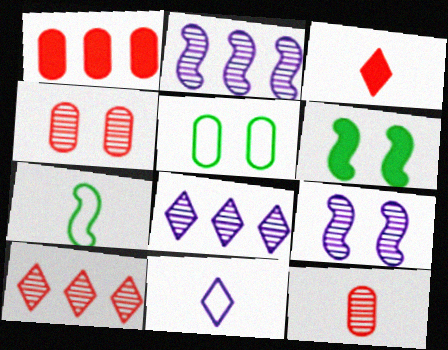[[2, 3, 5]]